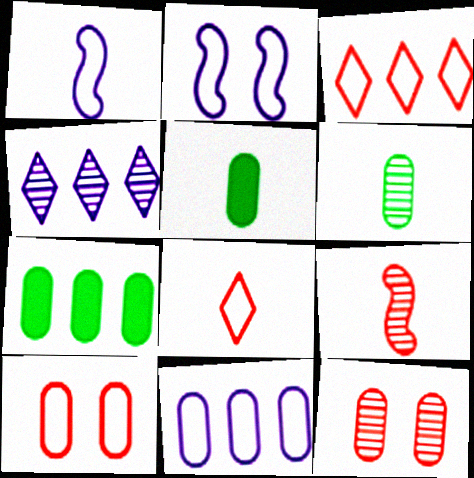[[5, 11, 12]]